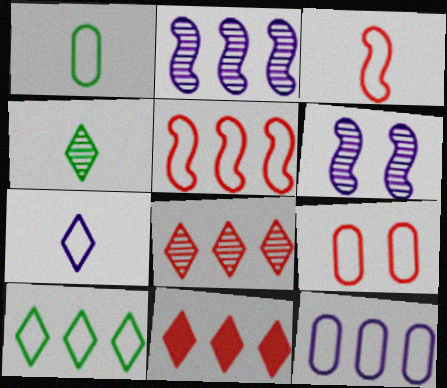[[1, 3, 7], 
[1, 6, 11], 
[1, 9, 12], 
[5, 10, 12]]